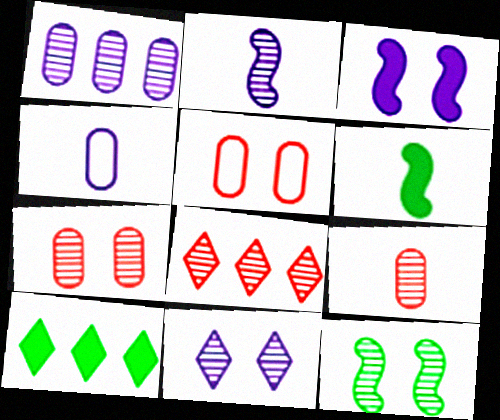[[1, 2, 11], 
[2, 5, 10], 
[7, 11, 12]]